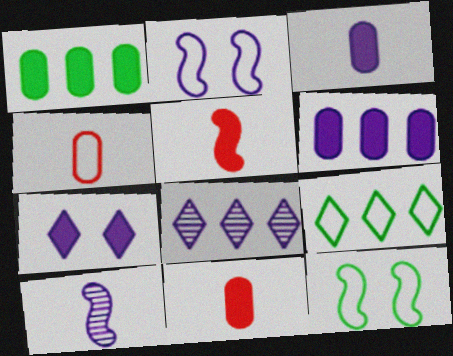[[1, 5, 7], 
[2, 3, 8], 
[2, 4, 9], 
[8, 11, 12]]